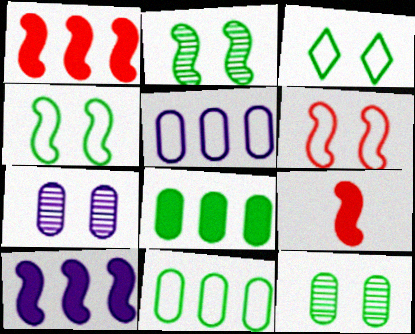[]